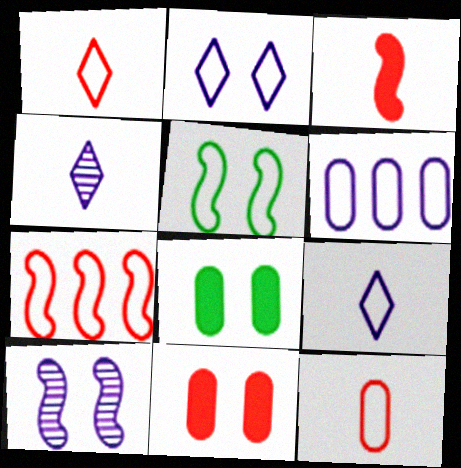[[1, 5, 6], 
[4, 7, 8]]